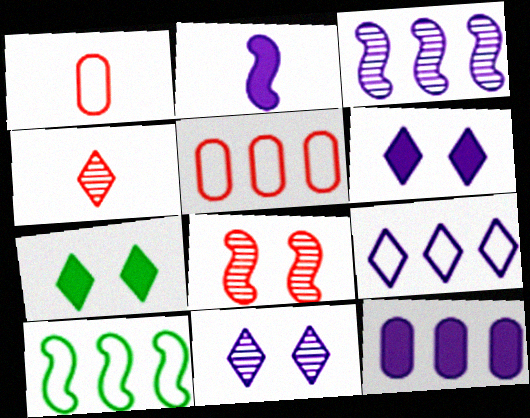[[1, 3, 7], 
[2, 6, 12], 
[2, 8, 10], 
[3, 9, 12], 
[4, 7, 9], 
[5, 9, 10]]